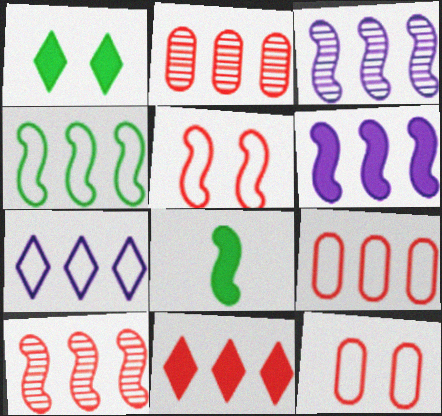[[3, 5, 8], 
[4, 6, 10], 
[4, 7, 9], 
[9, 10, 11]]